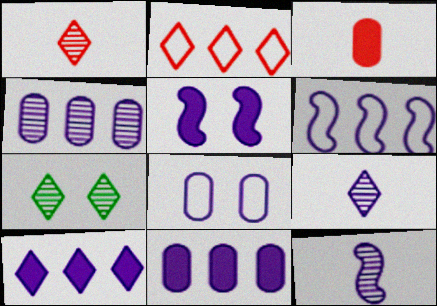[[3, 6, 7], 
[4, 6, 10], 
[5, 6, 12], 
[8, 10, 12]]